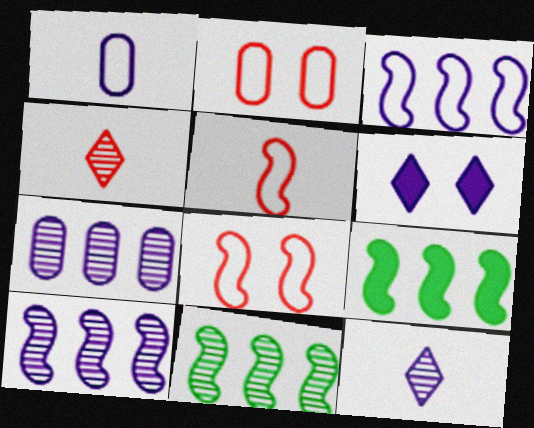[[1, 6, 10], 
[2, 9, 12]]